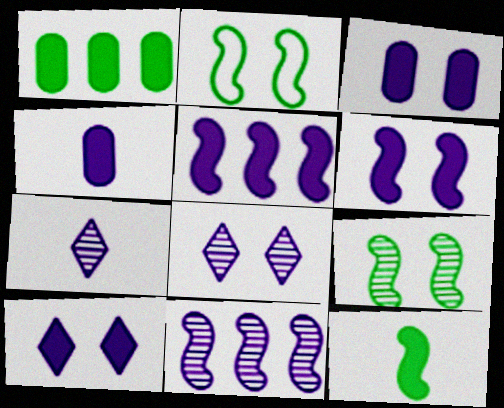[[3, 6, 10], 
[4, 5, 10]]